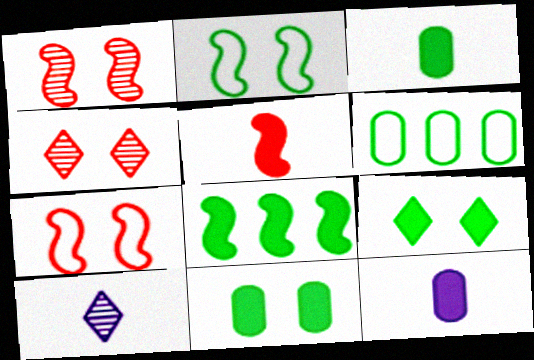[[3, 8, 9]]